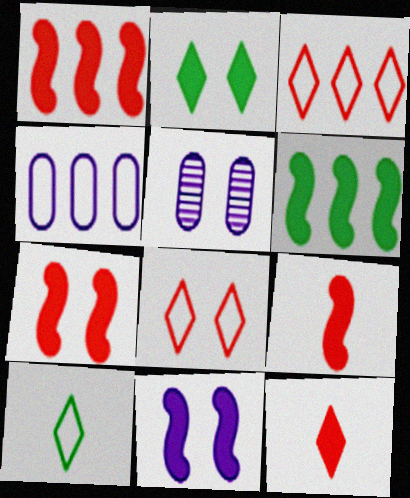[[1, 5, 10], 
[1, 7, 9], 
[6, 9, 11]]